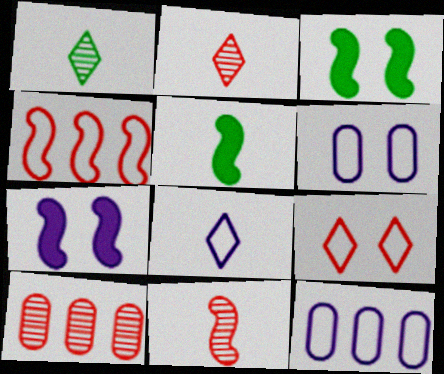[[2, 3, 12], 
[3, 8, 10]]